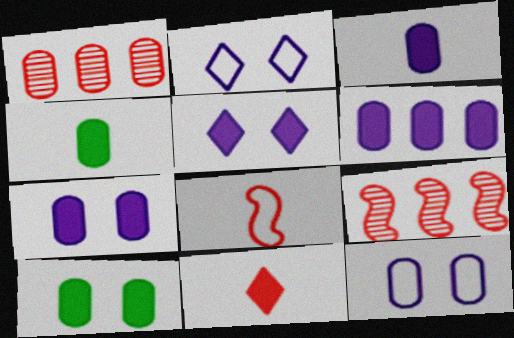[[1, 4, 12], 
[2, 4, 9], 
[3, 6, 7]]